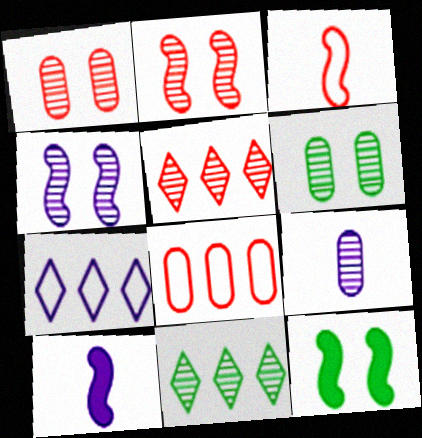[[2, 9, 11]]